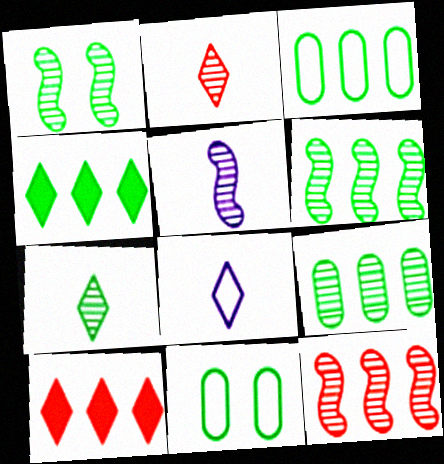[[1, 5, 12], 
[1, 7, 9], 
[3, 4, 6], 
[5, 10, 11]]